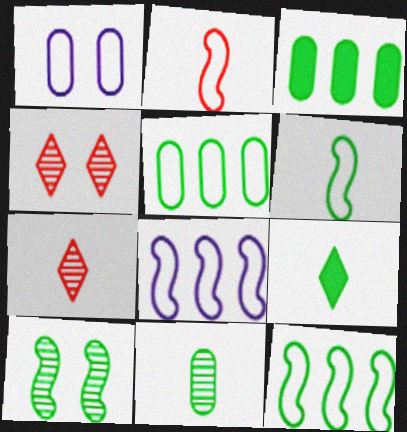[[5, 9, 10], 
[6, 9, 11]]